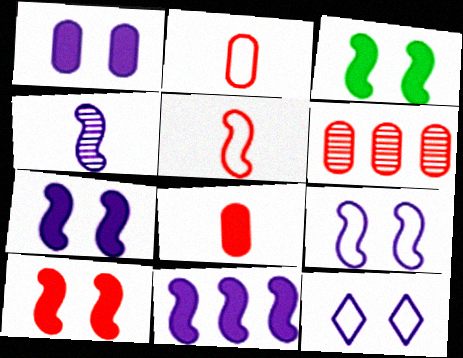[[3, 7, 10], 
[4, 9, 11]]